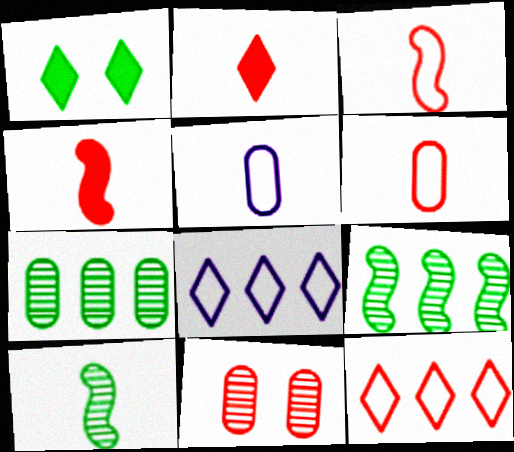[[2, 5, 10], 
[4, 11, 12]]